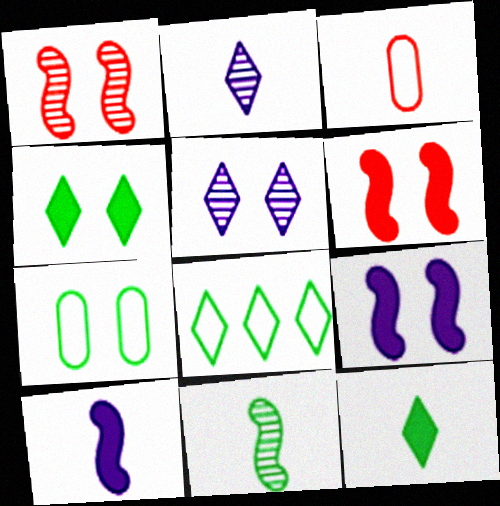[[5, 6, 7]]